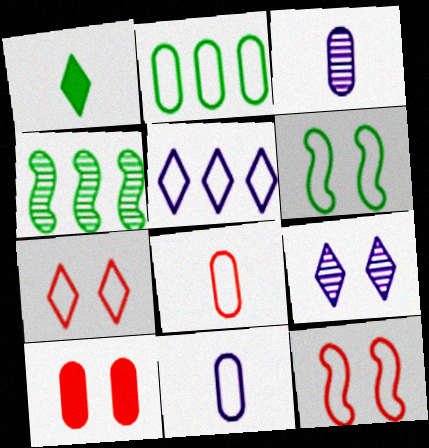[[2, 3, 10], 
[5, 6, 8], 
[6, 9, 10]]